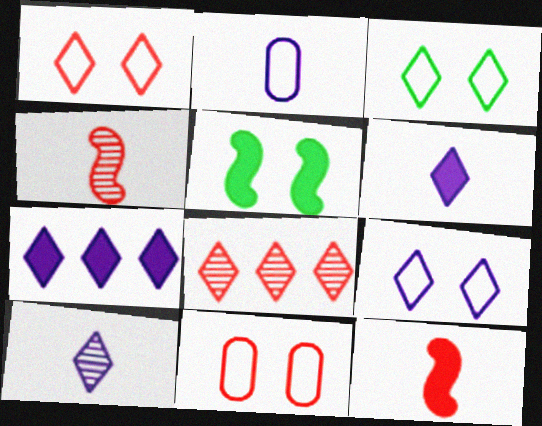[[1, 3, 9], 
[2, 5, 8], 
[3, 6, 8], 
[7, 9, 10], 
[8, 11, 12]]